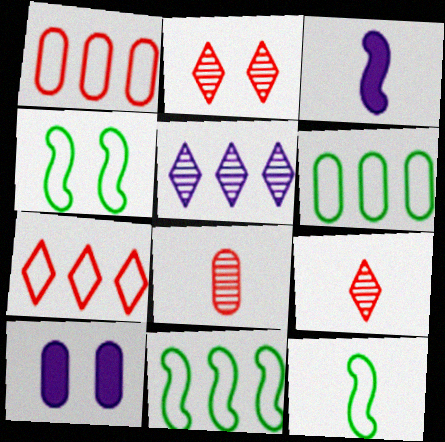[[2, 3, 6], 
[2, 4, 10], 
[4, 11, 12], 
[6, 8, 10], 
[9, 10, 11]]